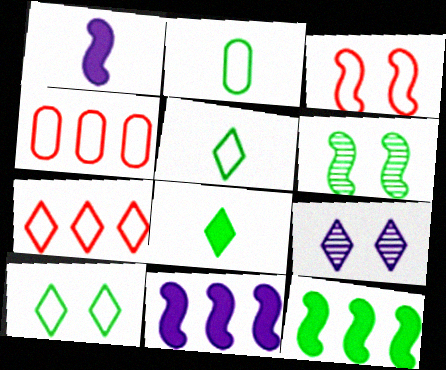[[7, 8, 9]]